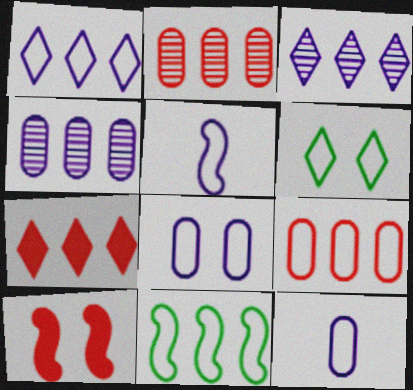[[1, 5, 8], 
[1, 9, 11], 
[4, 7, 11], 
[5, 6, 9]]